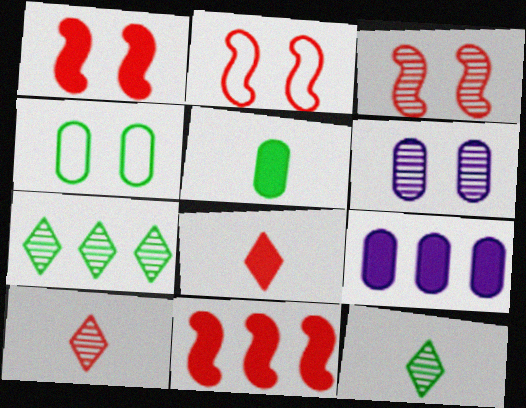[[1, 2, 3], 
[2, 9, 12]]